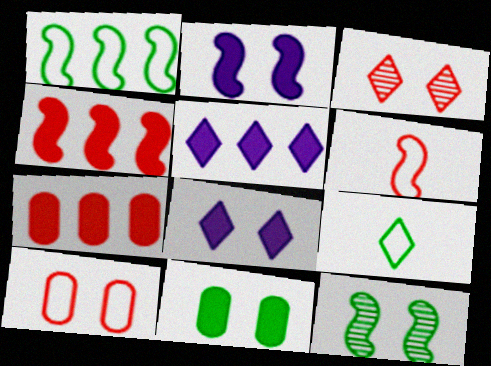[[3, 5, 9], 
[3, 6, 7], 
[8, 10, 12]]